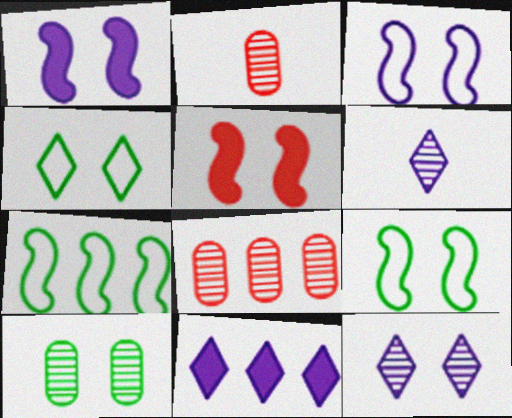[[2, 9, 11], 
[7, 8, 11]]